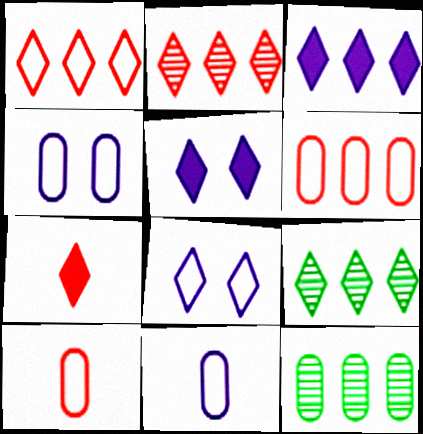[[1, 3, 9], 
[7, 8, 9]]